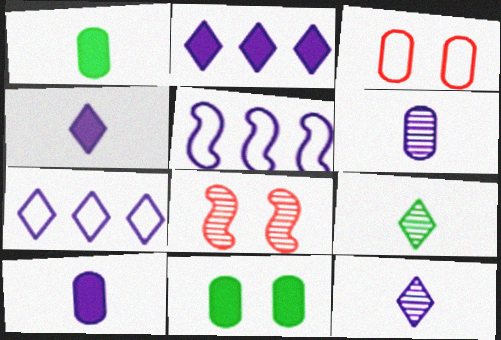[[1, 7, 8]]